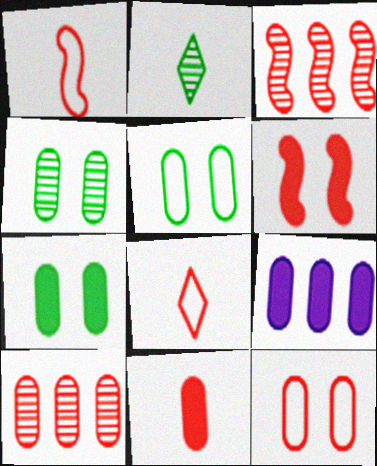[[1, 3, 6], 
[4, 5, 7], 
[6, 8, 10], 
[7, 9, 11], 
[10, 11, 12]]